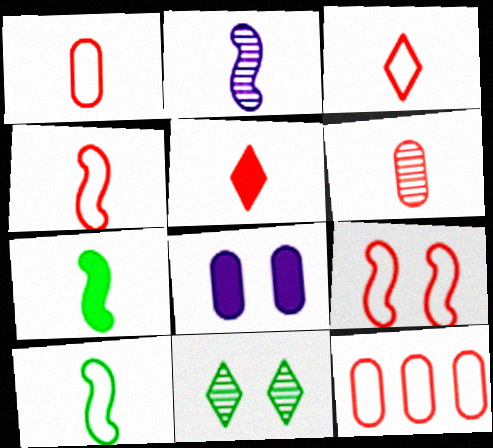[[1, 3, 4], 
[2, 4, 7], 
[3, 9, 12], 
[4, 5, 6], 
[8, 9, 11]]